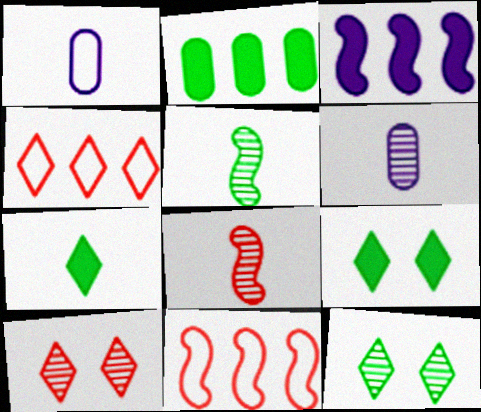[[1, 7, 8], 
[6, 9, 11]]